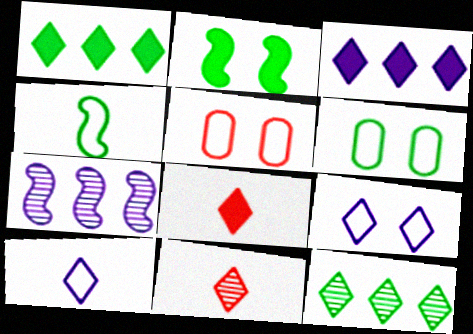[[1, 9, 11], 
[6, 7, 8], 
[8, 9, 12]]